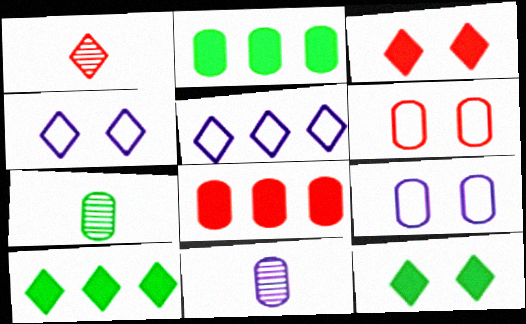[[1, 4, 10], 
[1, 5, 12], 
[2, 6, 11], 
[7, 8, 9]]